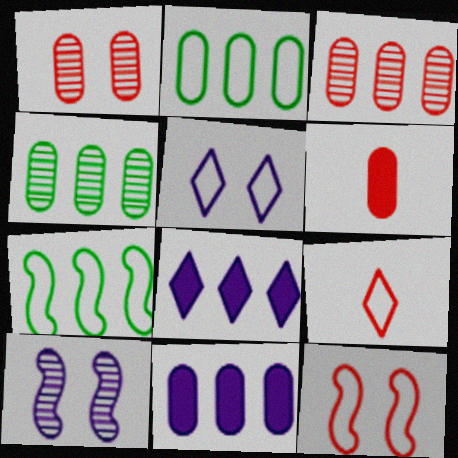[[2, 3, 11], 
[3, 7, 8]]